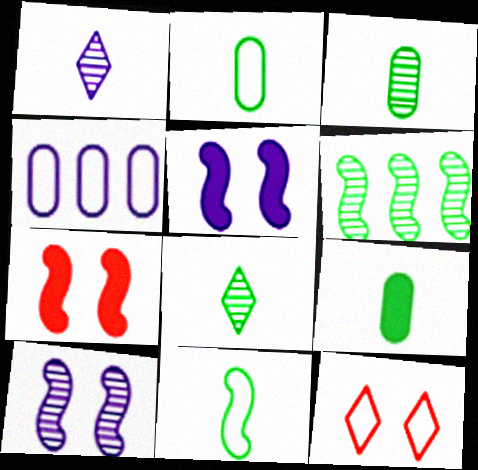[[1, 4, 5], 
[2, 3, 9], 
[4, 7, 8], 
[4, 11, 12], 
[8, 9, 11]]